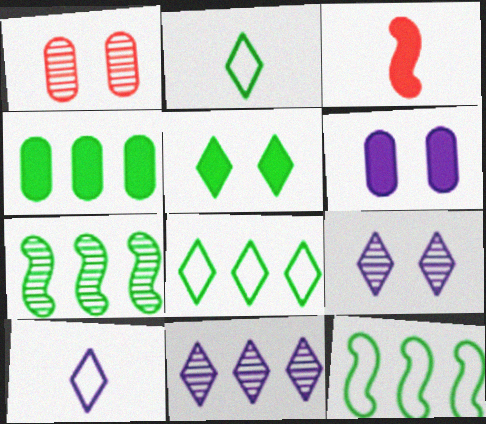[[4, 7, 8]]